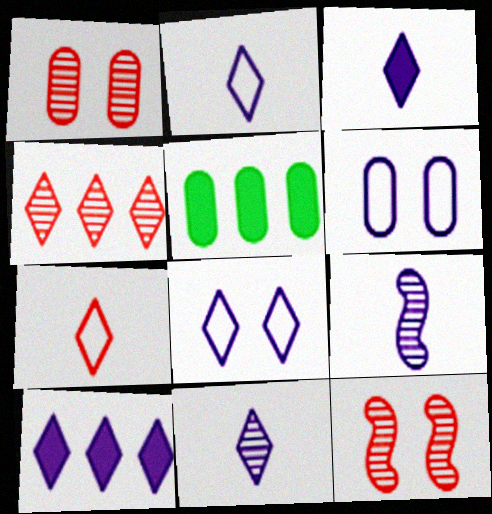[[2, 3, 11], 
[2, 5, 12], 
[6, 9, 10], 
[8, 10, 11]]